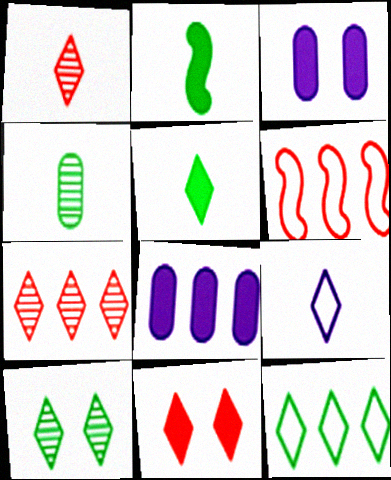[[1, 5, 9], 
[2, 8, 11], 
[5, 10, 12]]